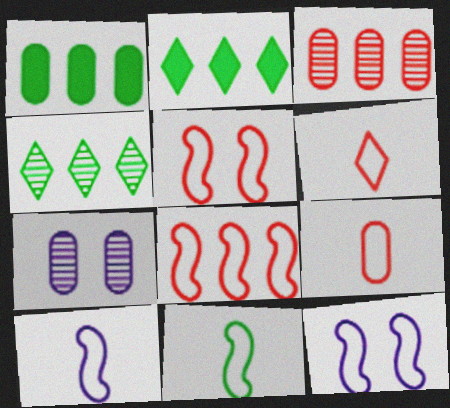[[1, 7, 9], 
[8, 11, 12]]